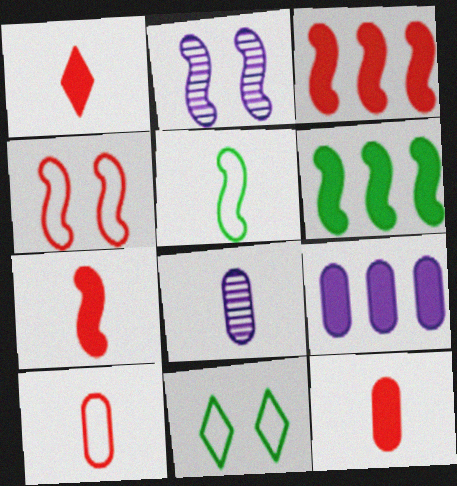[[1, 5, 8], 
[1, 7, 12], 
[2, 3, 5], 
[3, 8, 11]]